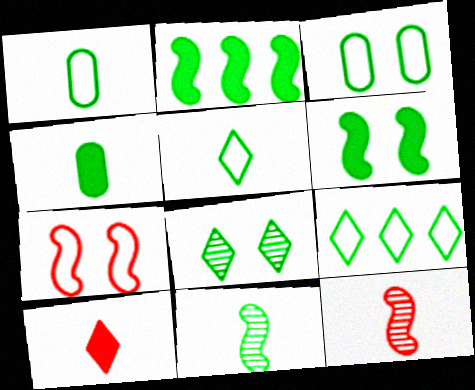[[1, 2, 8], 
[3, 6, 8], 
[4, 5, 11]]